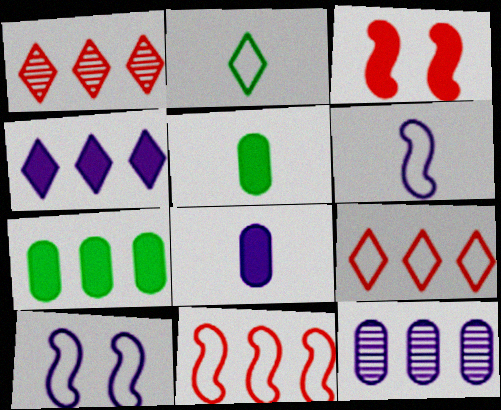[[1, 5, 10], 
[2, 3, 12], 
[3, 4, 5]]